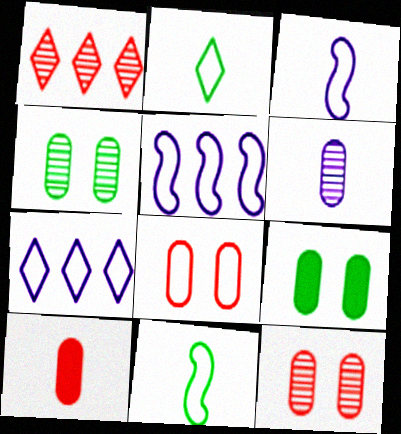[[1, 3, 9], 
[2, 5, 8], 
[7, 8, 11]]